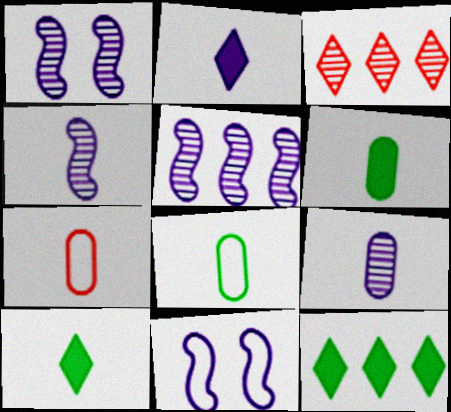[[1, 4, 5], 
[1, 7, 12], 
[3, 6, 11], 
[4, 7, 10], 
[6, 7, 9]]